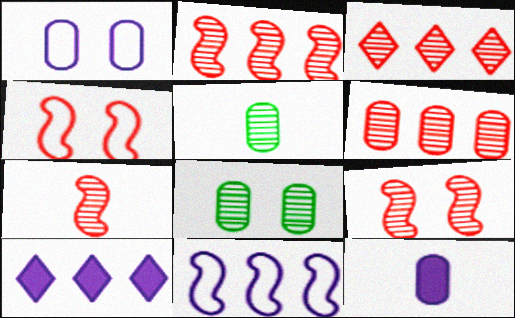[[2, 3, 6], 
[2, 7, 9], 
[4, 5, 10]]